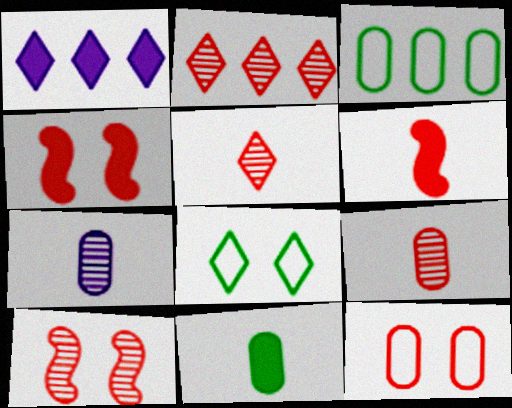[[1, 4, 11], 
[1, 5, 8], 
[2, 6, 12], 
[2, 9, 10]]